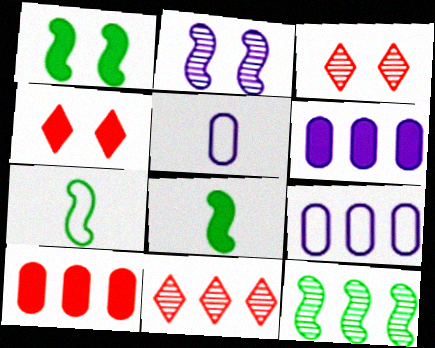[[1, 5, 11], 
[1, 7, 12], 
[3, 6, 7], 
[3, 8, 9], 
[4, 5, 12], 
[4, 6, 8]]